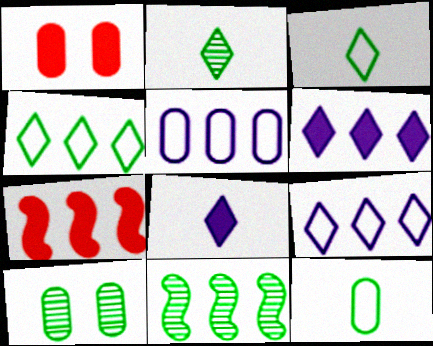[[2, 10, 11]]